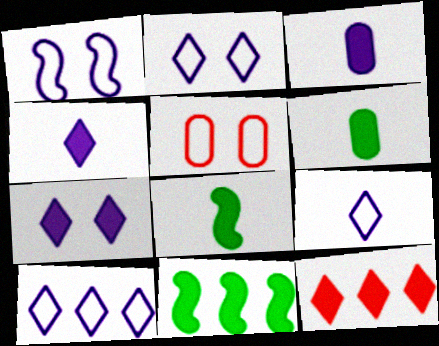[[2, 9, 10]]